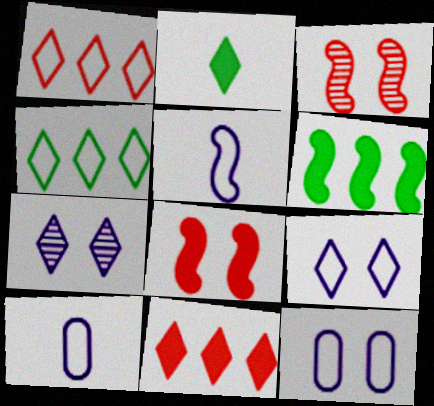[[1, 2, 7], 
[3, 5, 6]]